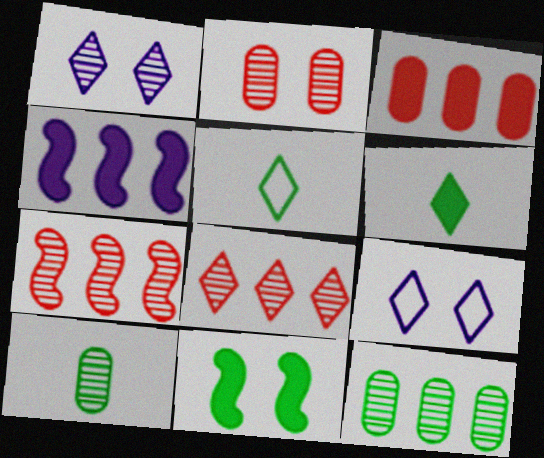[[1, 7, 10], 
[2, 4, 5], 
[2, 9, 11], 
[5, 11, 12], 
[6, 8, 9]]